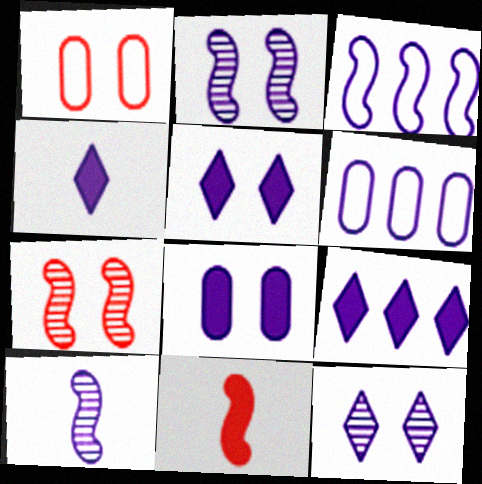[[2, 4, 6], 
[4, 5, 9], 
[5, 6, 10]]